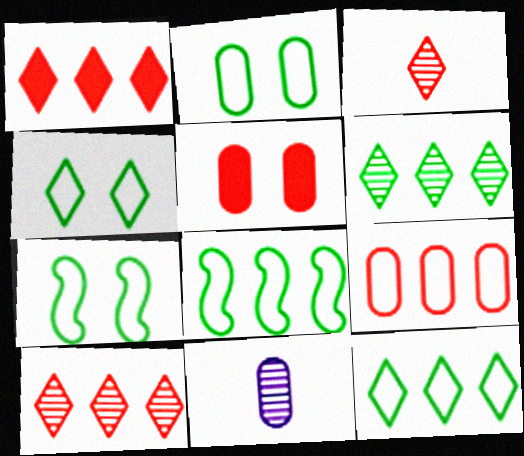[[1, 7, 11], 
[2, 4, 7]]